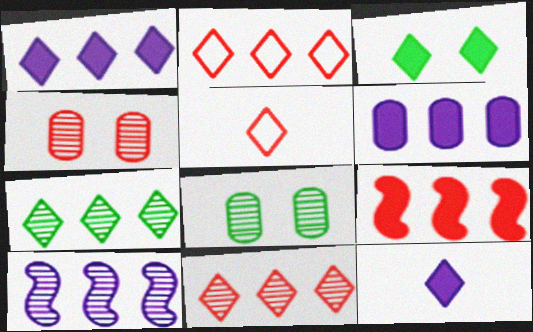[[1, 2, 7], 
[4, 5, 9]]